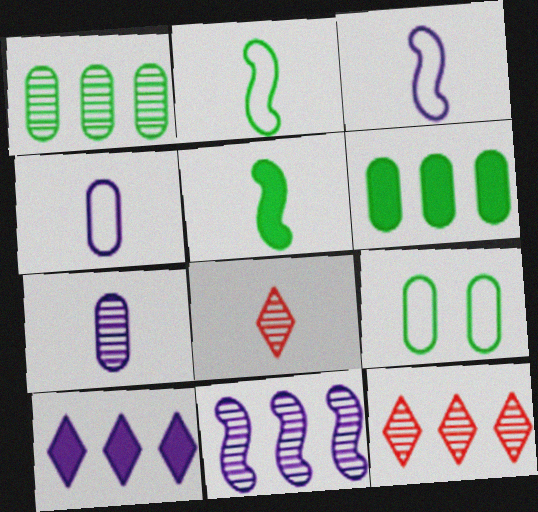[[1, 11, 12], 
[4, 5, 8]]